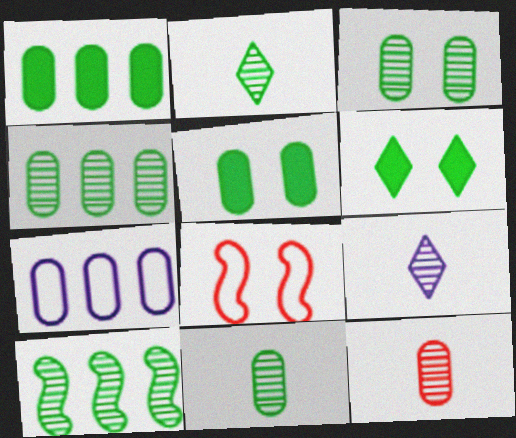[[1, 8, 9], 
[2, 3, 10], 
[3, 4, 11], 
[5, 7, 12]]